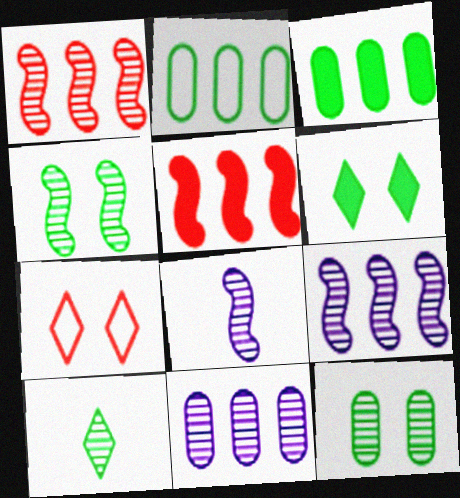[[1, 4, 8], 
[3, 7, 8]]